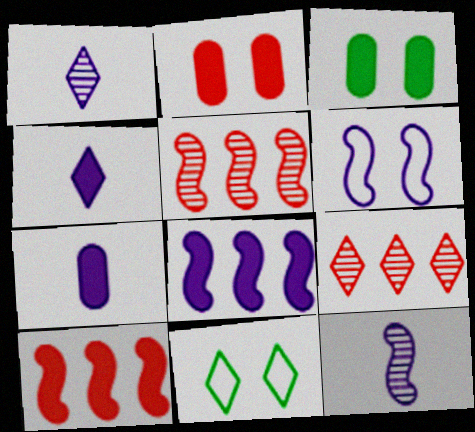[[3, 4, 10], 
[4, 9, 11], 
[5, 7, 11], 
[6, 8, 12]]